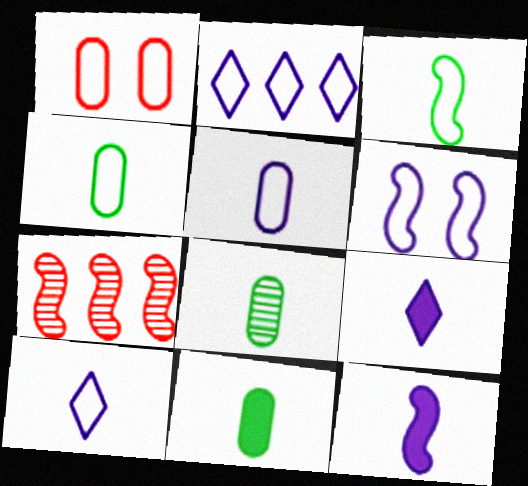[[1, 2, 3], 
[2, 5, 6], 
[4, 8, 11]]